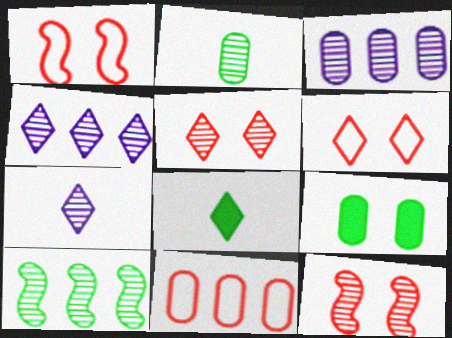[[1, 3, 8], 
[2, 4, 12], 
[4, 6, 8]]